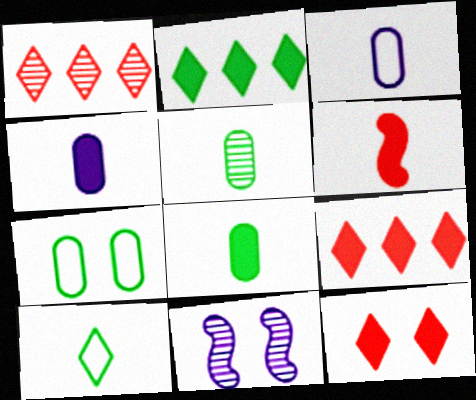[[1, 5, 11], 
[7, 11, 12]]